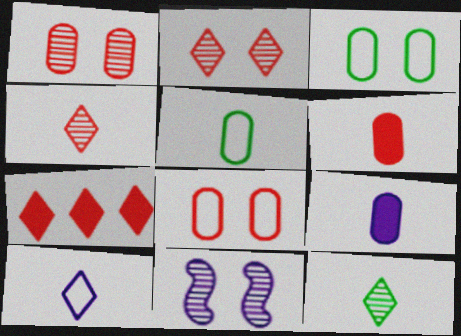[[5, 7, 11]]